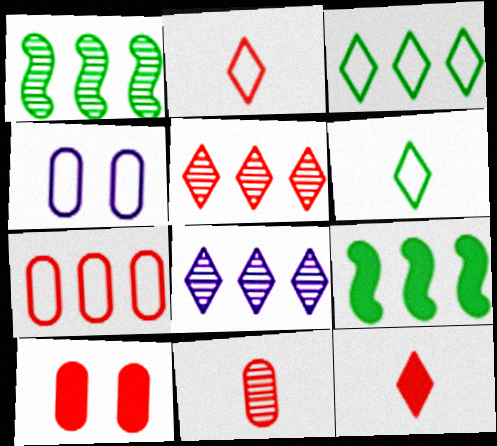[[1, 4, 12], 
[7, 8, 9], 
[7, 10, 11]]